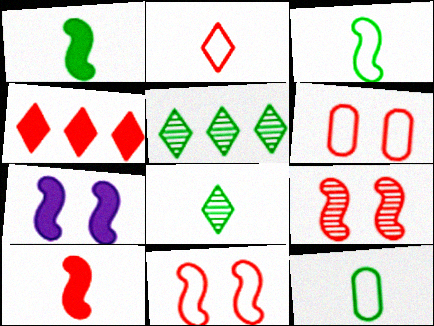[[1, 8, 12]]